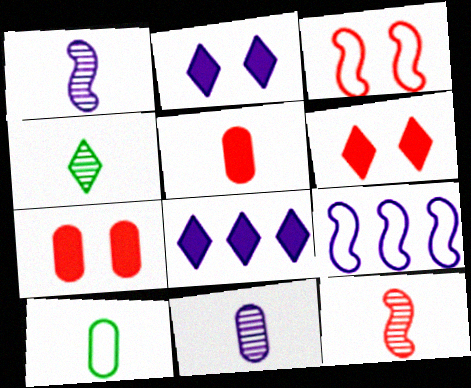[[2, 9, 11], 
[4, 7, 9], 
[4, 11, 12], 
[5, 10, 11]]